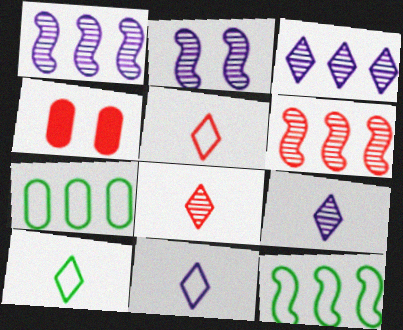[[1, 4, 10], 
[4, 5, 6], 
[4, 9, 12], 
[5, 10, 11]]